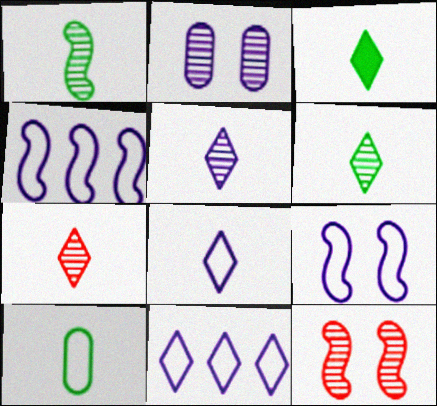[[1, 3, 10], 
[3, 7, 8], 
[5, 6, 7]]